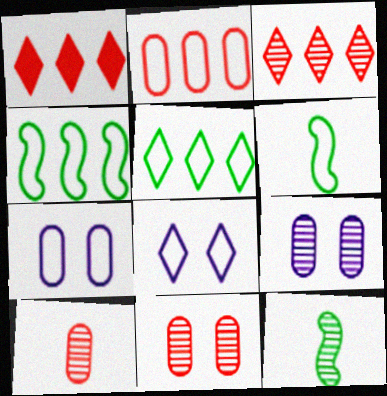[[1, 6, 9], 
[1, 7, 12], 
[2, 6, 8], 
[3, 9, 12]]